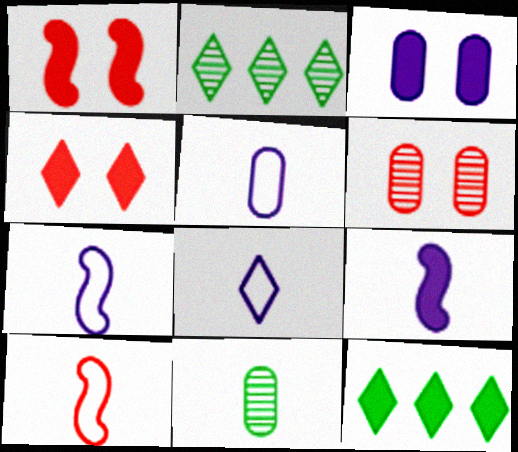[[1, 2, 5], 
[2, 3, 10], 
[2, 4, 8], 
[5, 7, 8], 
[6, 7, 12]]